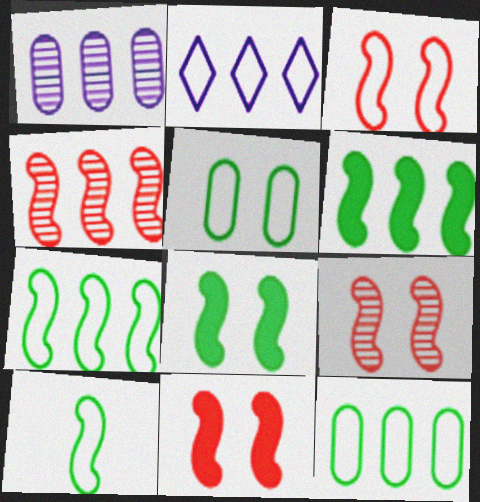[[3, 9, 11]]